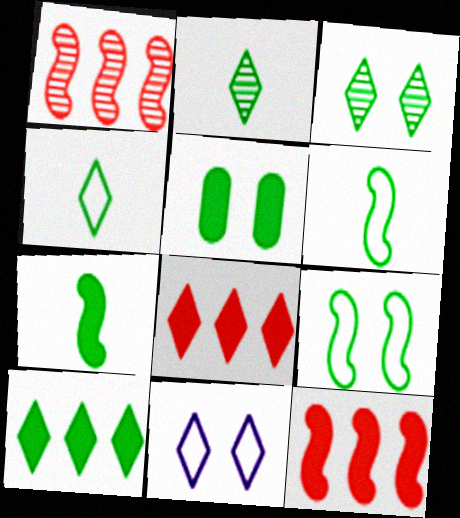[[2, 8, 11], 
[3, 4, 10], 
[3, 5, 9], 
[5, 7, 10]]